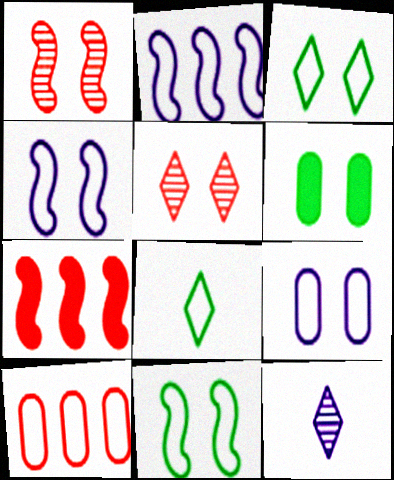[[4, 5, 6], 
[4, 8, 10]]